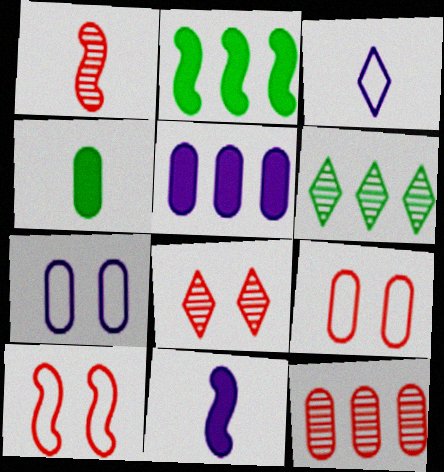[[1, 3, 4], 
[1, 8, 12], 
[4, 7, 12], 
[6, 9, 11]]